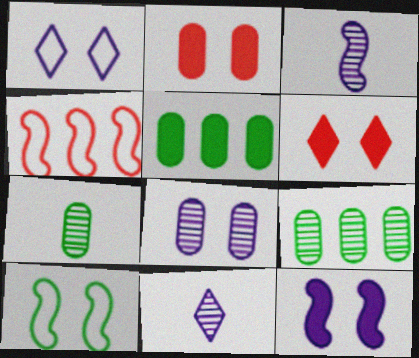[[1, 8, 12], 
[6, 8, 10]]